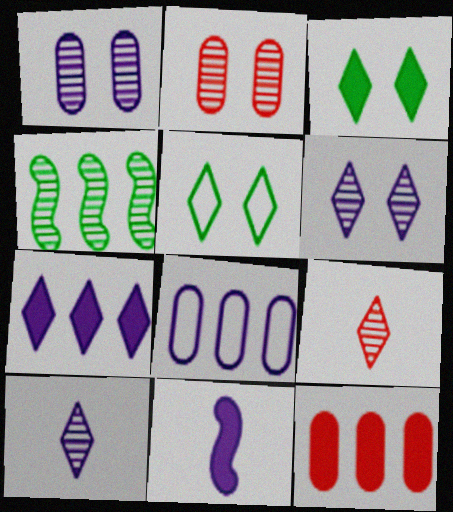[[1, 4, 9], 
[2, 4, 10], 
[3, 11, 12], 
[5, 7, 9], 
[6, 8, 11]]